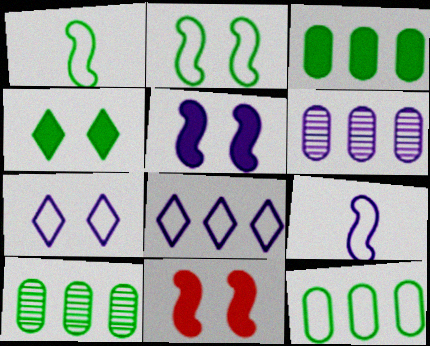[[1, 4, 10], 
[3, 10, 12]]